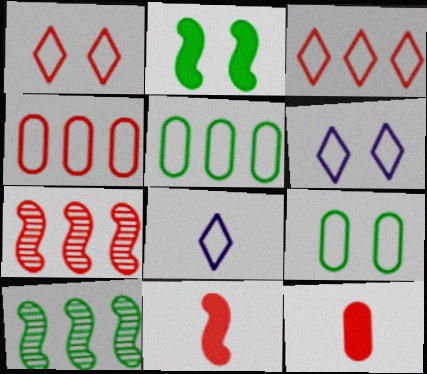[[1, 7, 12], 
[6, 10, 12]]